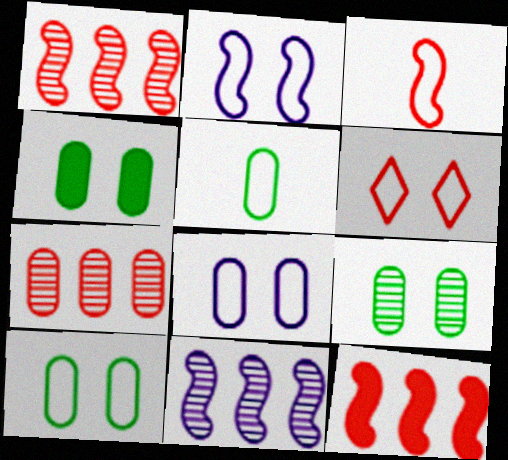[[2, 6, 10], 
[4, 9, 10]]